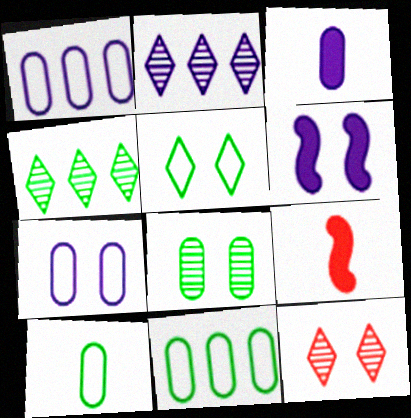[[4, 7, 9]]